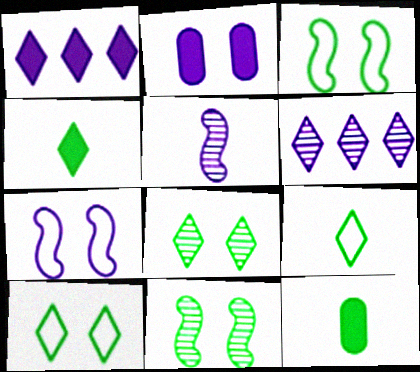[]